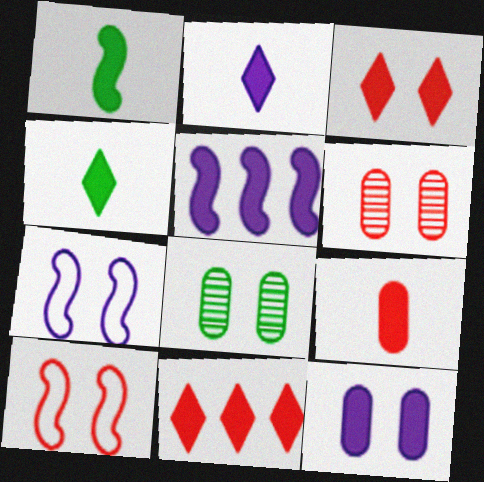[[1, 2, 9], 
[1, 11, 12], 
[2, 5, 12], 
[3, 6, 10], 
[3, 7, 8]]